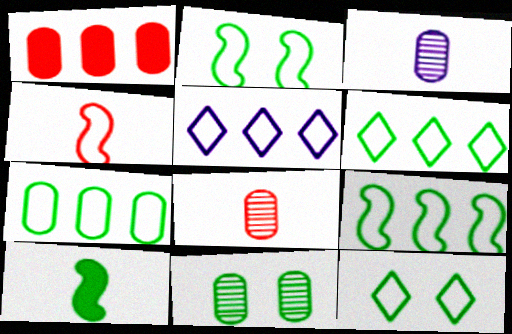[[6, 7, 9], 
[6, 10, 11]]